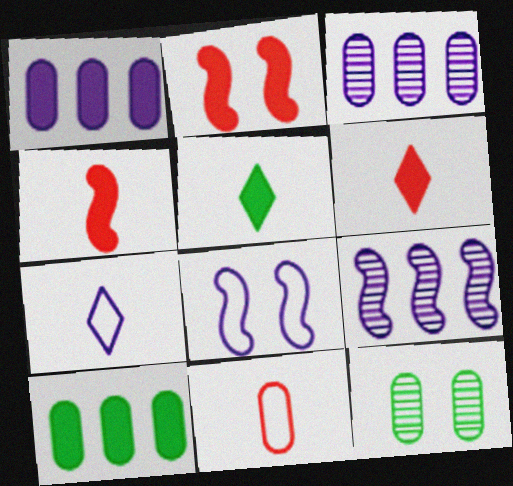[[1, 2, 5], 
[1, 11, 12]]